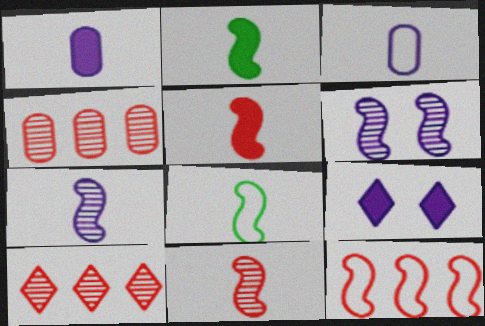[[2, 6, 12], 
[4, 8, 9], 
[5, 7, 8]]